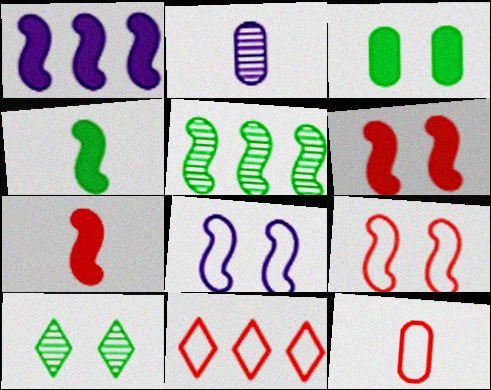[[1, 4, 6], 
[1, 10, 12], 
[5, 7, 8], 
[9, 11, 12]]